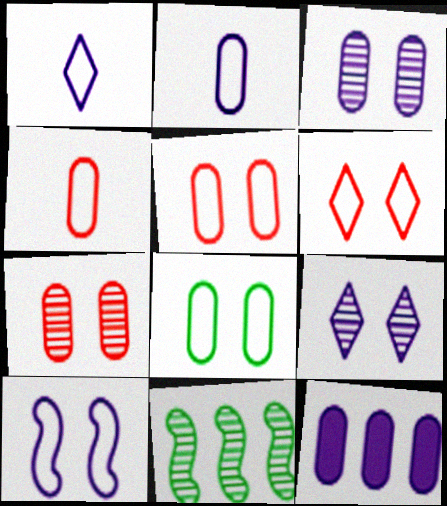[[2, 3, 12], 
[6, 8, 10]]